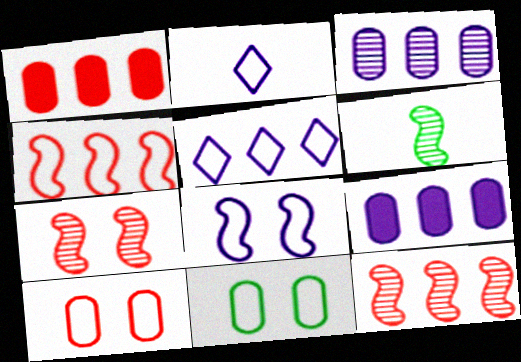[[2, 4, 11]]